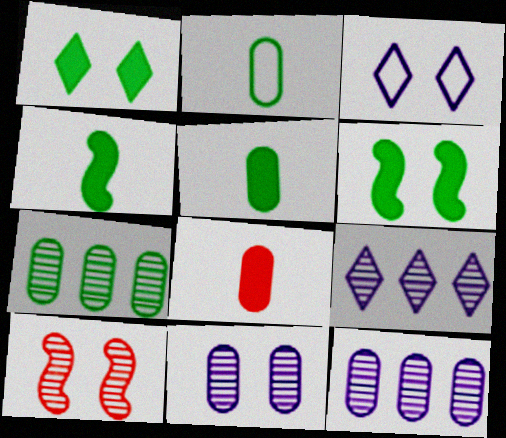[]